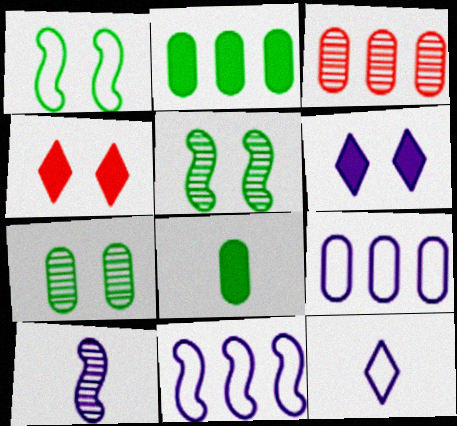[[2, 3, 9], 
[6, 9, 10]]